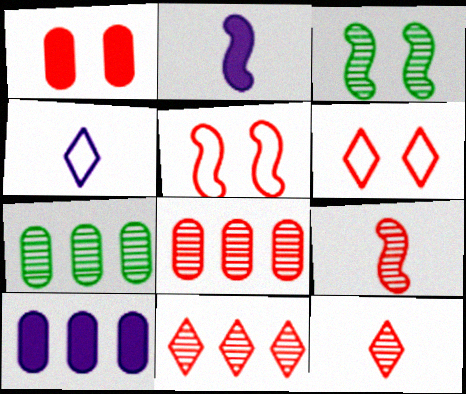[[2, 6, 7]]